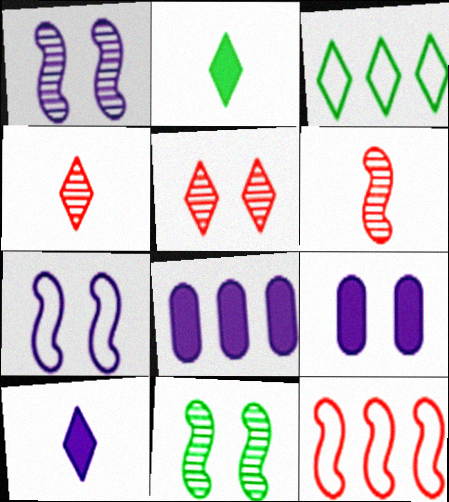[[3, 5, 10], 
[3, 6, 9]]